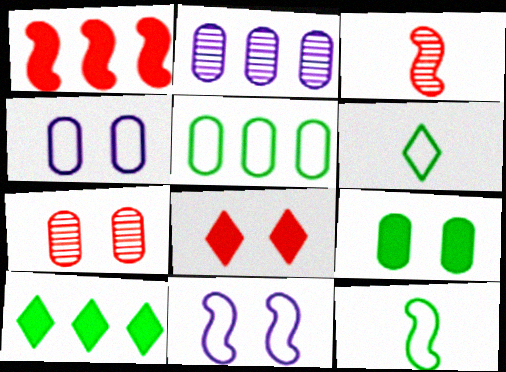[[2, 8, 12], 
[3, 4, 10], 
[4, 7, 9]]